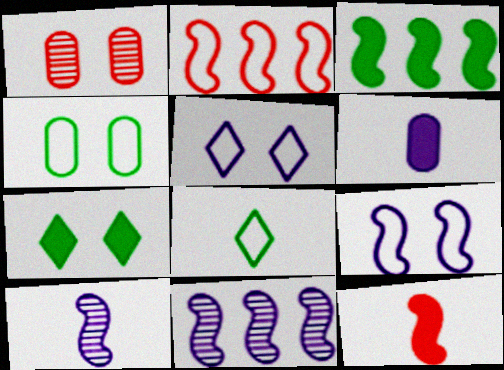[[1, 7, 9], 
[2, 3, 11], 
[5, 6, 11]]